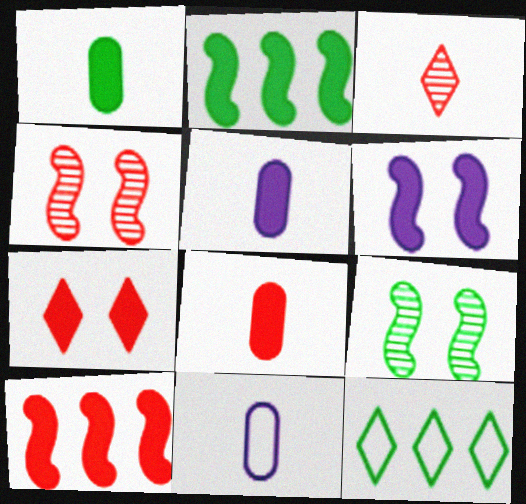[[1, 5, 8], 
[1, 9, 12], 
[2, 5, 7], 
[4, 5, 12], 
[7, 8, 10]]